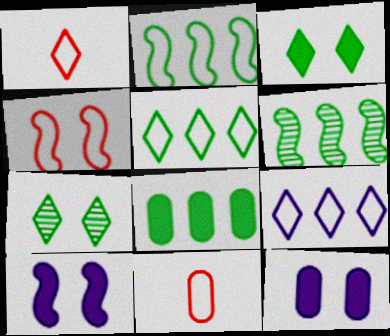[[1, 6, 12], 
[4, 7, 12], 
[5, 6, 8]]